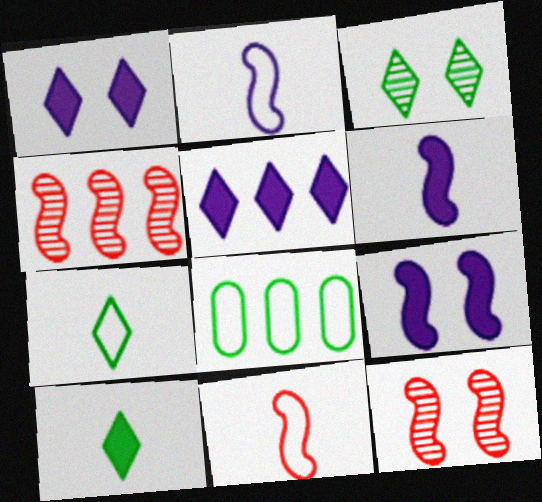[[4, 5, 8]]